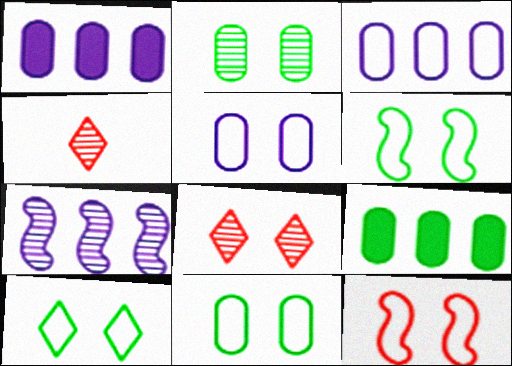[[1, 4, 6], 
[2, 4, 7], 
[5, 10, 12], 
[6, 10, 11]]